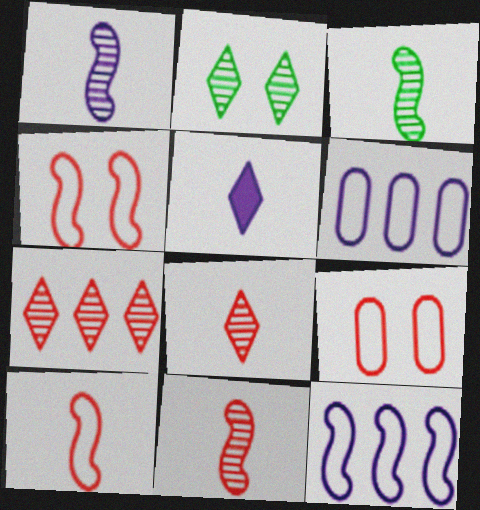[[1, 3, 11]]